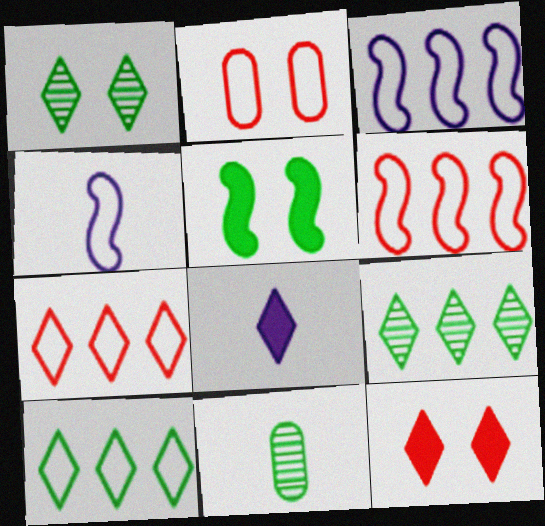[[1, 7, 8], 
[2, 4, 10], 
[3, 11, 12], 
[5, 10, 11]]